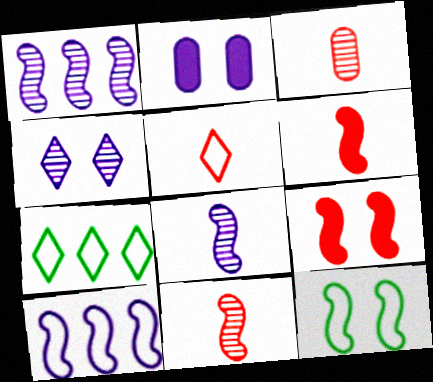[[1, 6, 12], 
[2, 7, 11], 
[3, 5, 6]]